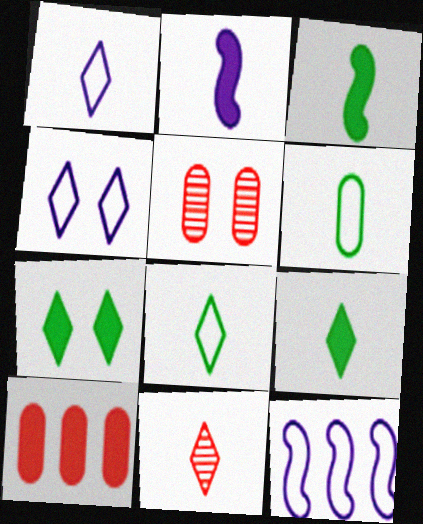[[1, 9, 11], 
[2, 6, 11], 
[2, 7, 10], 
[5, 9, 12]]